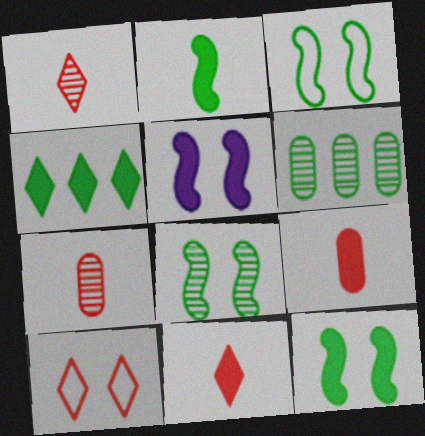[[3, 8, 12], 
[4, 5, 9]]